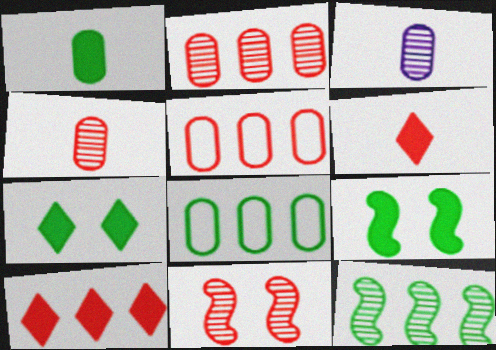[[5, 6, 11]]